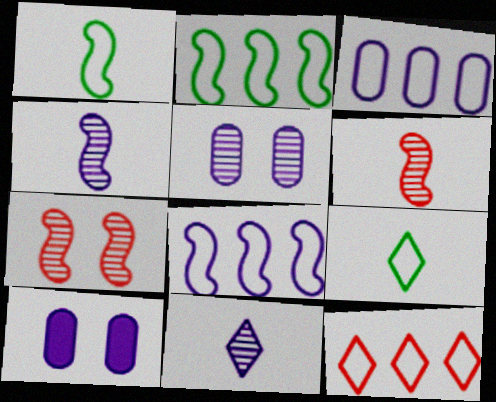[[2, 3, 12], 
[8, 10, 11]]